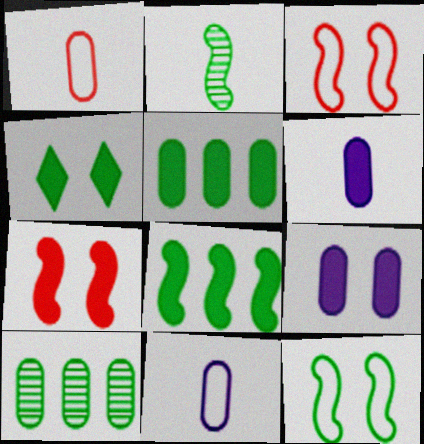[[1, 9, 10], 
[2, 8, 12], 
[4, 7, 9]]